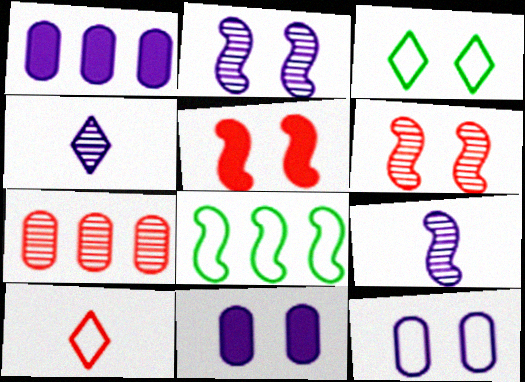[[3, 6, 11], 
[5, 7, 10], 
[5, 8, 9], 
[8, 10, 12]]